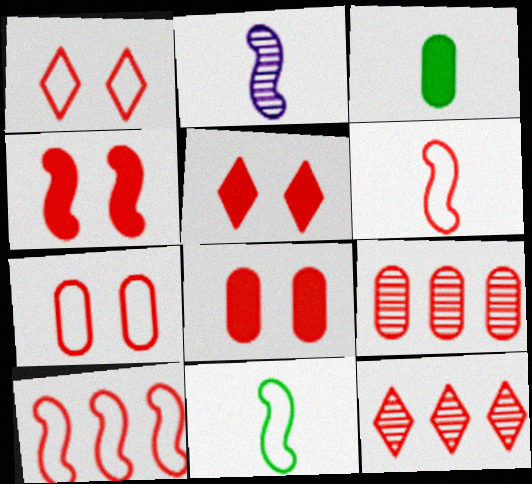[[4, 5, 8], 
[5, 6, 9], 
[6, 8, 12]]